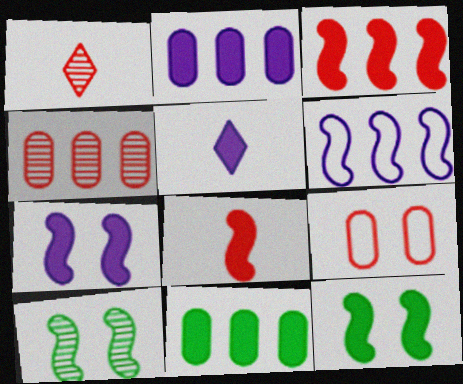[[1, 3, 9], 
[2, 5, 7], 
[6, 8, 10]]